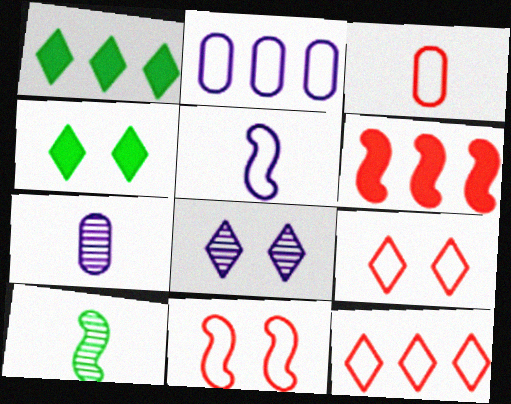[[1, 7, 11], 
[3, 11, 12], 
[4, 8, 9]]